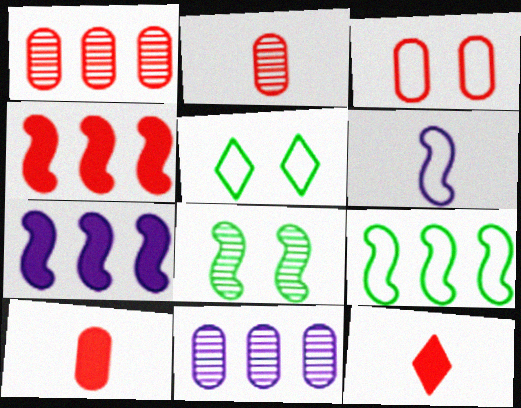[[1, 3, 10], 
[2, 5, 7], 
[4, 6, 8]]